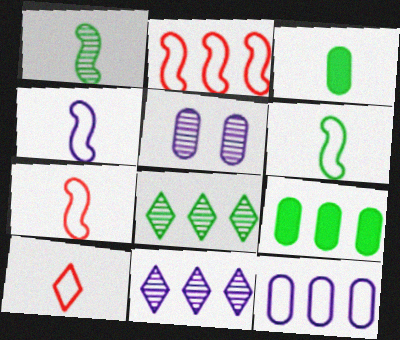[[2, 9, 11], 
[4, 6, 7]]